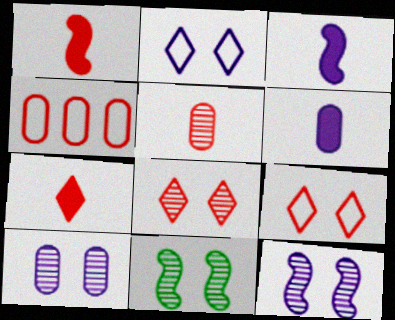[[1, 4, 8], 
[8, 10, 11]]